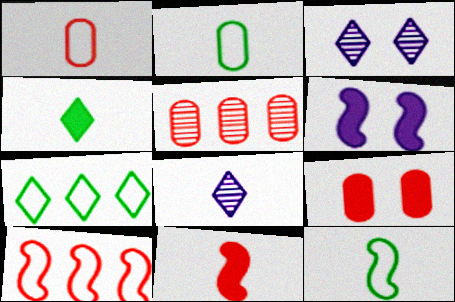[[1, 5, 9], 
[2, 8, 11]]